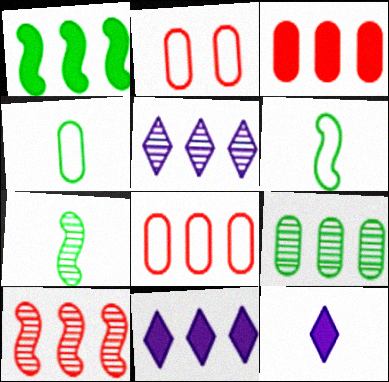[[1, 3, 11], 
[1, 5, 8], 
[2, 7, 11], 
[5, 9, 10]]